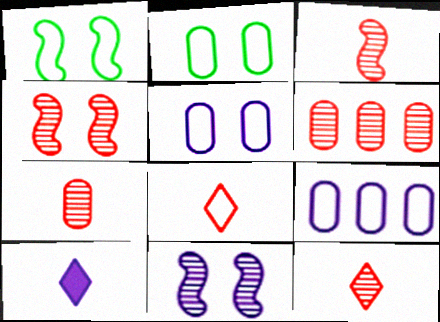[[1, 6, 10], 
[1, 8, 9], 
[3, 7, 12], 
[4, 6, 12], 
[9, 10, 11]]